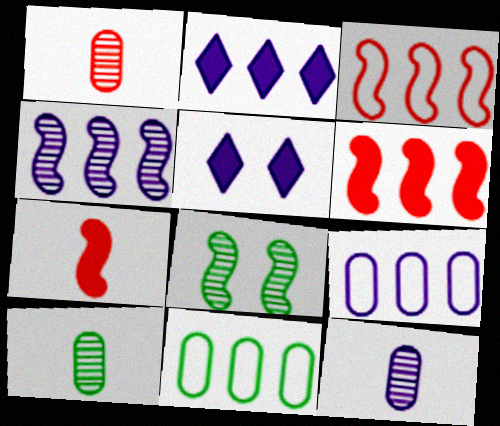[[1, 10, 12], 
[2, 4, 9], 
[3, 5, 10]]